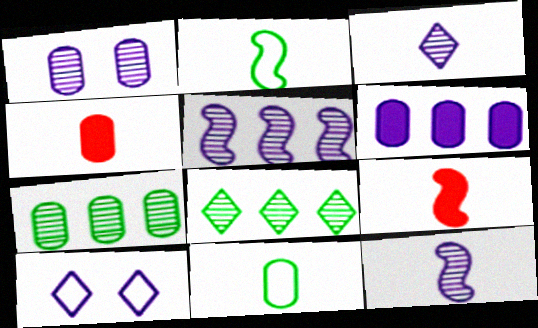[[1, 3, 5], 
[2, 3, 4], 
[2, 9, 12], 
[3, 9, 11], 
[6, 10, 12], 
[7, 9, 10]]